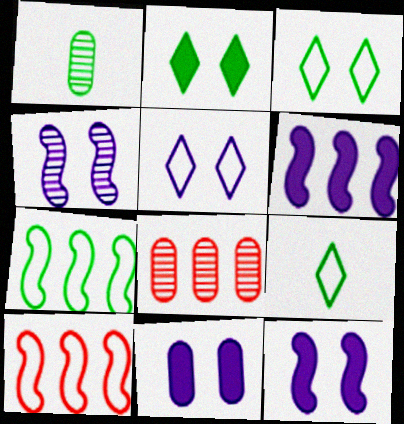[[1, 2, 7], 
[4, 5, 11], 
[8, 9, 12]]